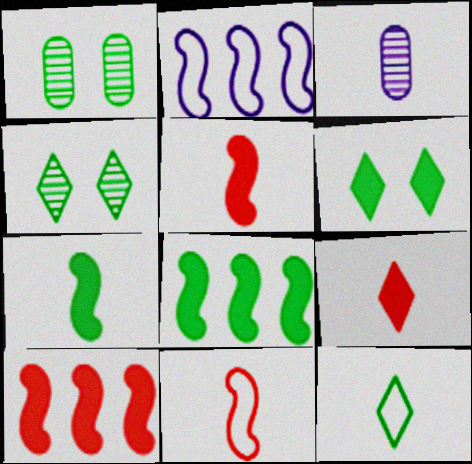[[1, 2, 9], 
[1, 8, 12], 
[3, 5, 12]]